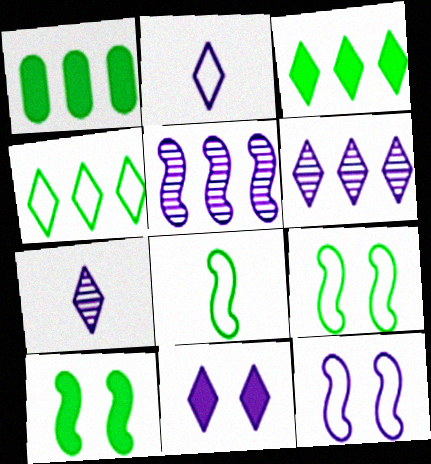[[2, 6, 11]]